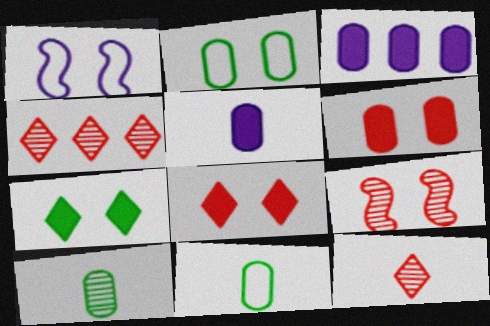[]